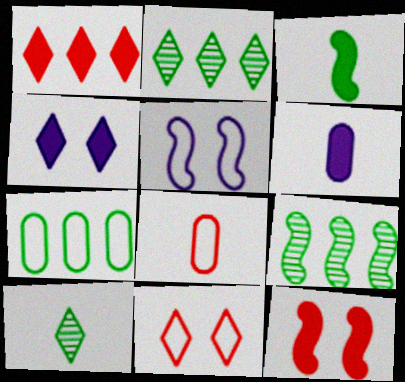[[4, 8, 9], 
[6, 9, 11]]